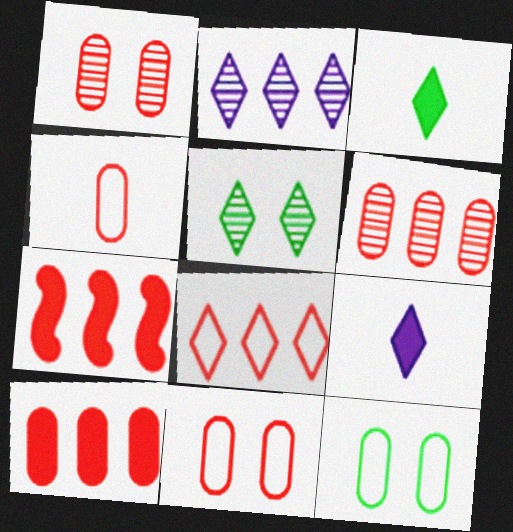[[1, 4, 10], 
[5, 8, 9], 
[6, 7, 8]]